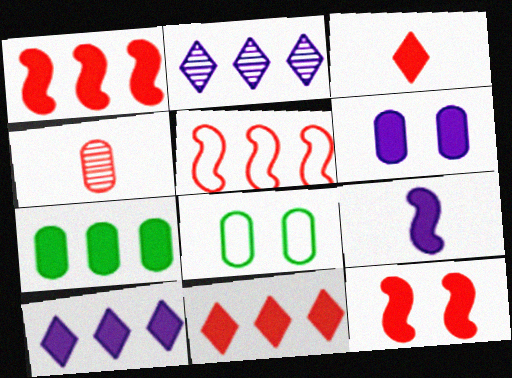[[1, 7, 10], 
[2, 5, 7], 
[6, 9, 10]]